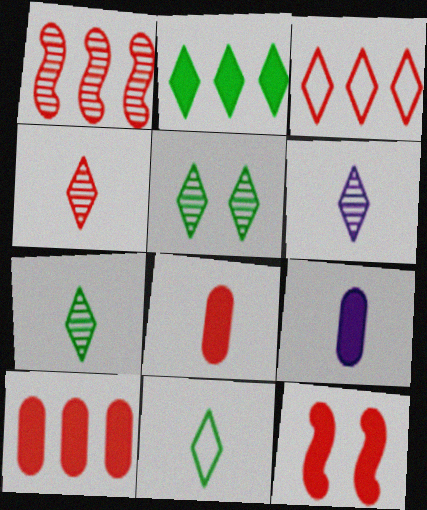[[1, 3, 10], 
[2, 5, 11], 
[2, 9, 12], 
[4, 6, 7]]